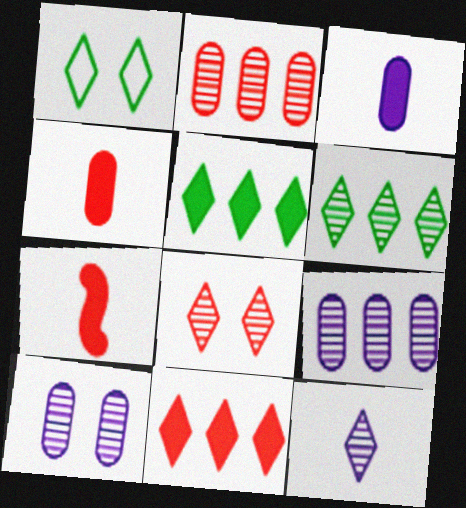[[1, 7, 9], 
[1, 11, 12], 
[6, 8, 12]]